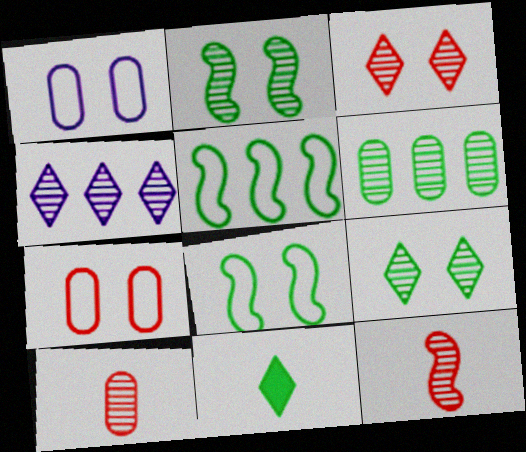[[2, 4, 10], 
[6, 8, 11]]